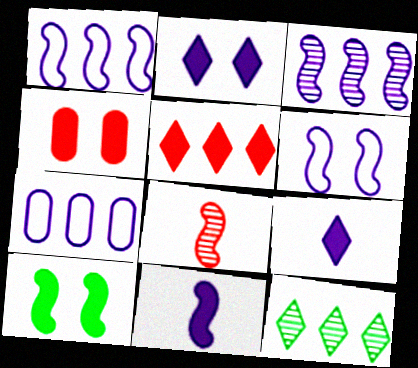[[1, 8, 10], 
[2, 4, 10], 
[3, 6, 11]]